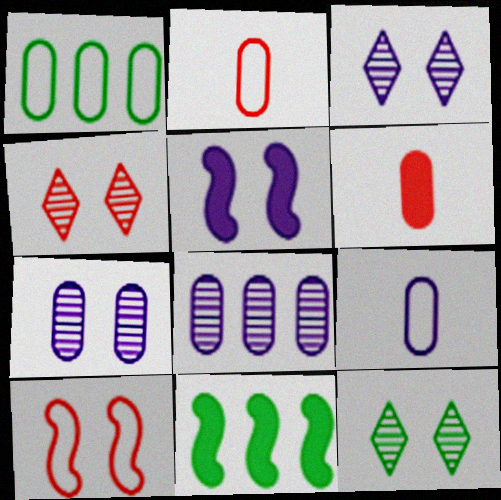[[1, 6, 7], 
[2, 3, 11], 
[3, 4, 12], 
[4, 9, 11]]